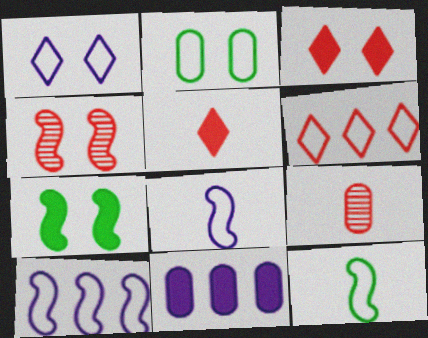[[2, 6, 8], 
[2, 9, 11], 
[5, 7, 11]]